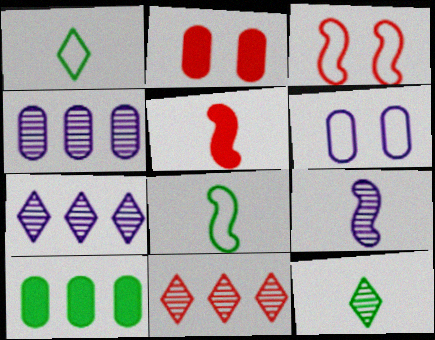[[2, 7, 8], 
[5, 8, 9]]